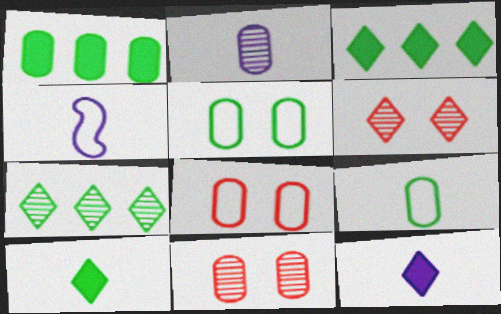[[1, 2, 8], 
[1, 4, 6], 
[2, 4, 12], 
[3, 4, 11]]